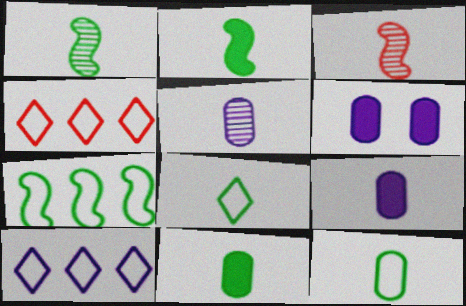[[1, 4, 6], 
[1, 8, 11], 
[3, 8, 9]]